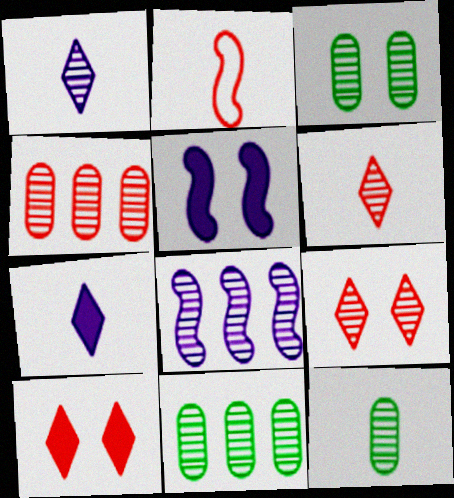[[2, 4, 10], 
[2, 7, 12], 
[3, 6, 8], 
[3, 11, 12], 
[8, 9, 12]]